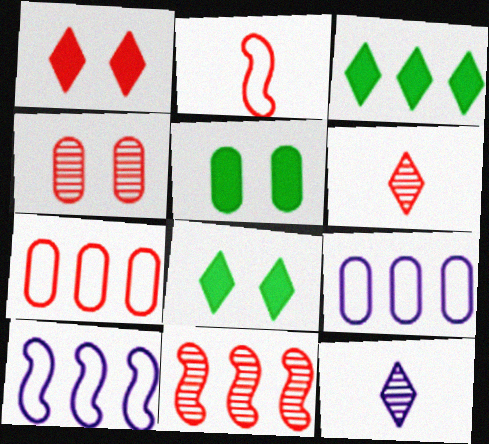[[3, 9, 11], 
[4, 6, 11], 
[5, 6, 10]]